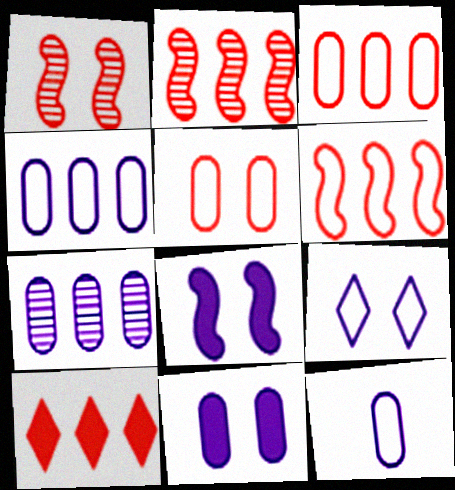[[2, 3, 10], 
[7, 11, 12]]